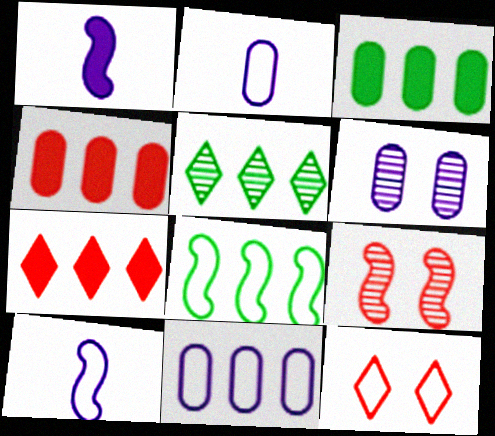[[1, 8, 9], 
[2, 8, 12], 
[3, 5, 8]]